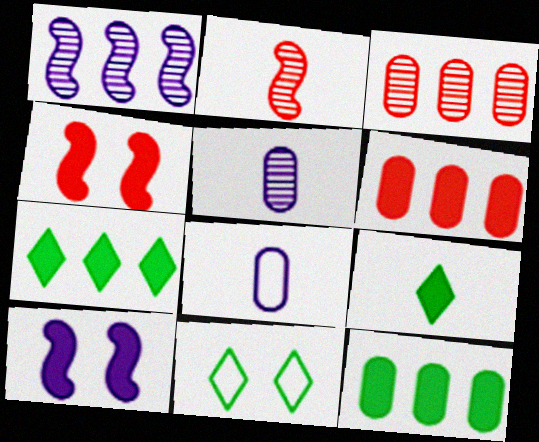[[2, 8, 9], 
[6, 9, 10]]